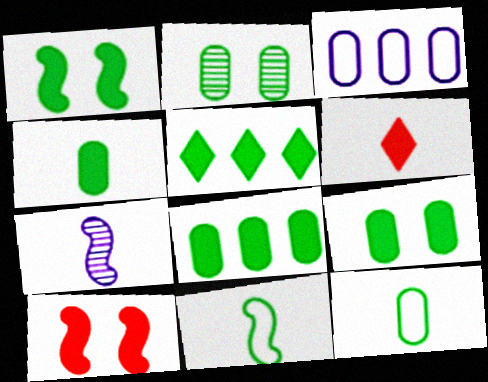[[1, 4, 5], 
[2, 5, 11], 
[2, 8, 12], 
[4, 8, 9], 
[6, 7, 12]]